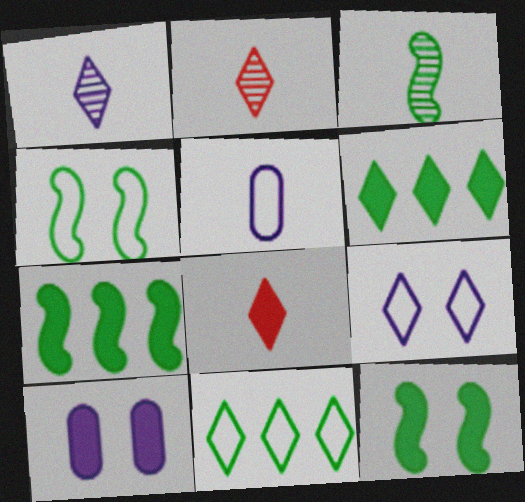[[2, 6, 9], 
[3, 4, 7], 
[3, 5, 8], 
[7, 8, 10]]